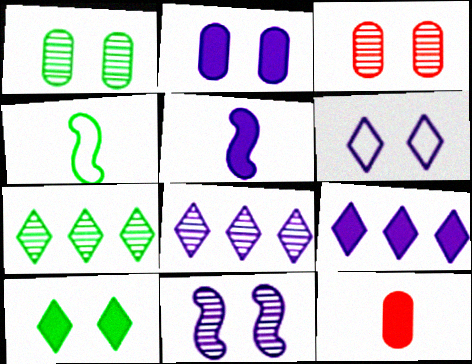[[2, 5, 9], 
[2, 6, 11], 
[3, 4, 9]]